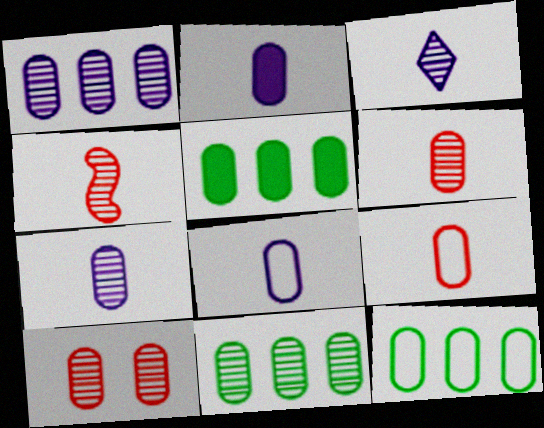[[2, 7, 8], 
[2, 10, 12], 
[5, 8, 10], 
[5, 11, 12], 
[7, 10, 11]]